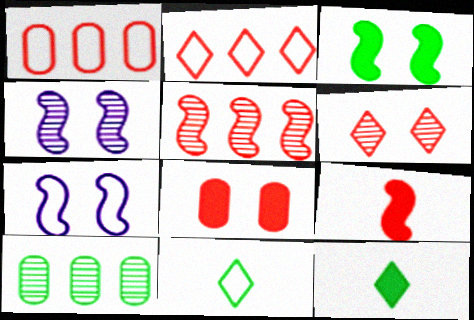[[1, 4, 12], 
[1, 6, 9], 
[1, 7, 11], 
[3, 10, 11]]